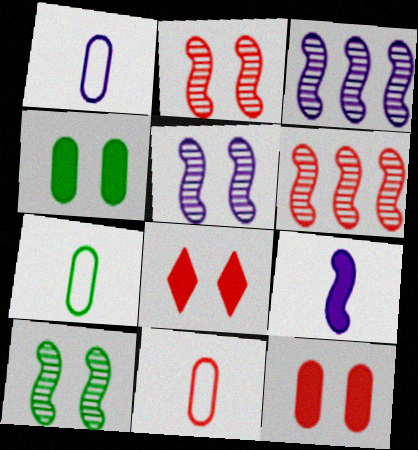[[1, 7, 11], 
[2, 5, 10], 
[3, 7, 8], 
[6, 8, 11]]